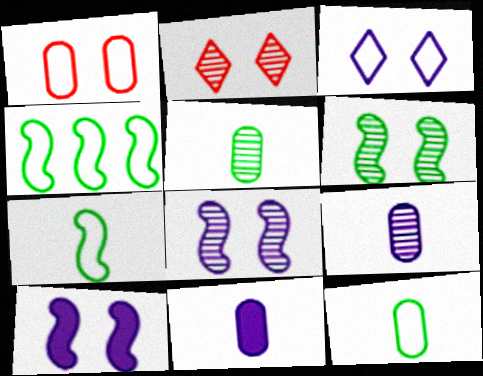[[2, 4, 11]]